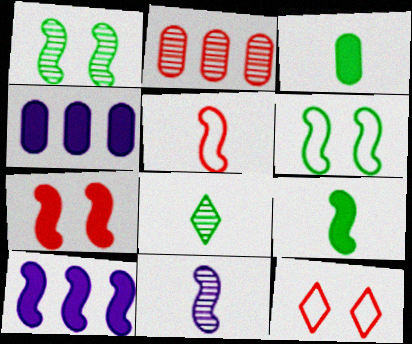[[1, 5, 10], 
[5, 9, 11], 
[7, 9, 10]]